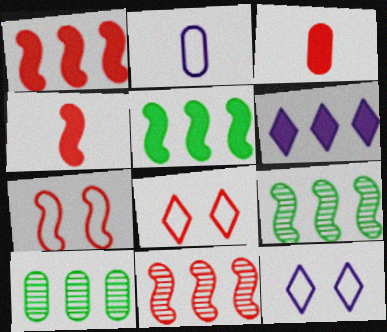[[3, 8, 11], 
[3, 9, 12], 
[4, 7, 11], 
[4, 10, 12]]